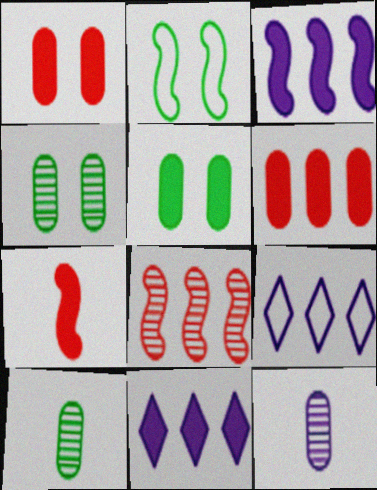[[4, 7, 9], 
[5, 7, 11]]